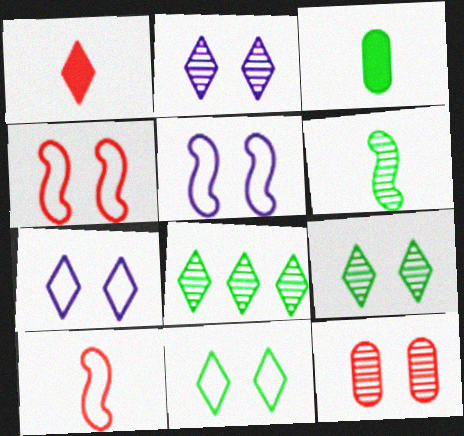[[1, 7, 8]]